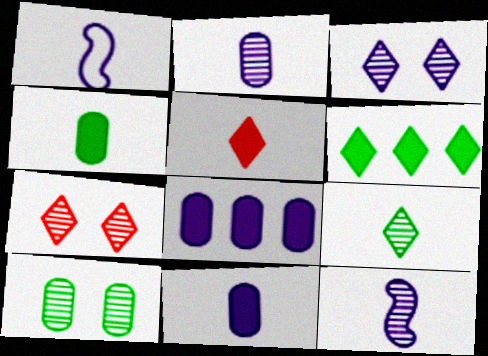[[1, 3, 8]]